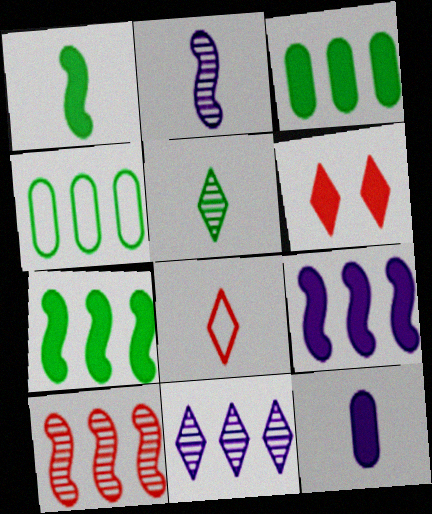[[2, 4, 6], 
[6, 7, 12]]